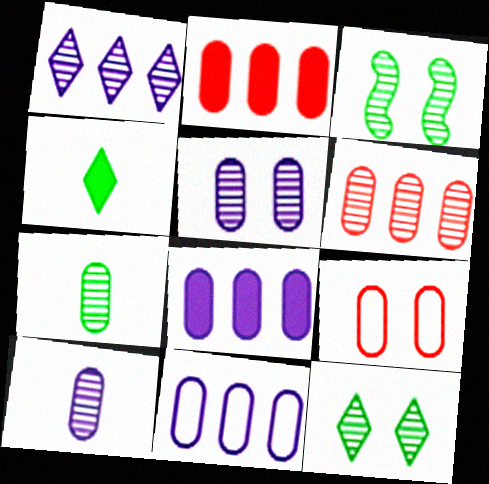[[5, 6, 7], 
[7, 8, 9]]